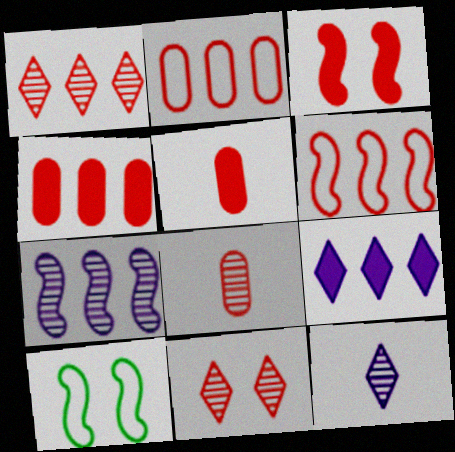[[1, 4, 6], 
[4, 10, 12], 
[5, 6, 11], 
[8, 9, 10]]